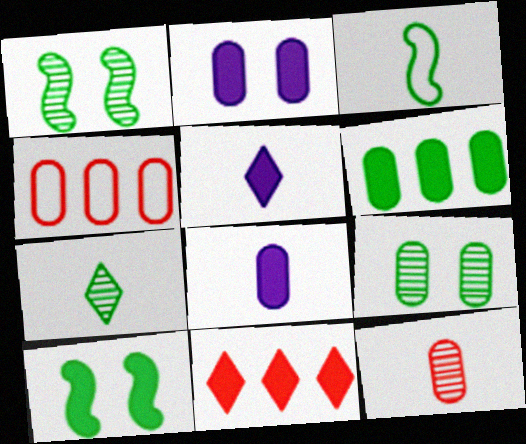[[1, 4, 5], 
[3, 5, 12], 
[4, 8, 9], 
[8, 10, 11]]